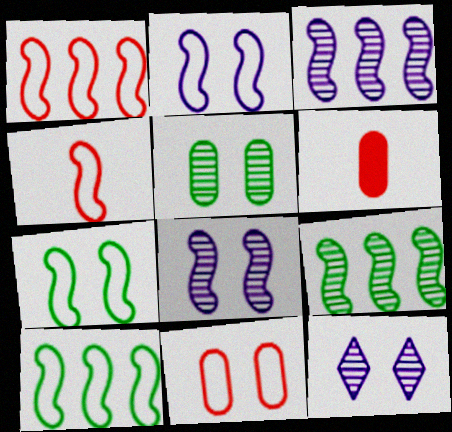[[2, 4, 10], 
[6, 10, 12]]